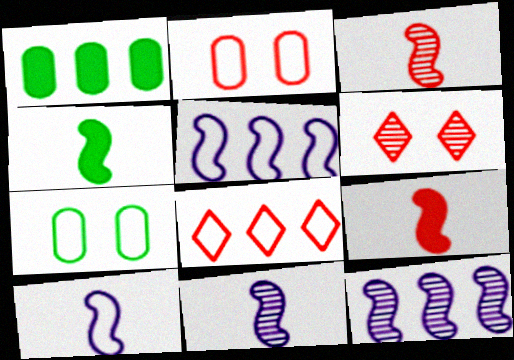[[1, 6, 10], 
[1, 8, 12], 
[3, 4, 10], 
[7, 8, 10]]